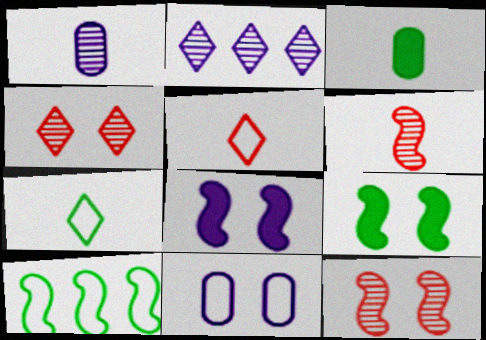[[4, 9, 11], 
[5, 10, 11], 
[6, 8, 10]]